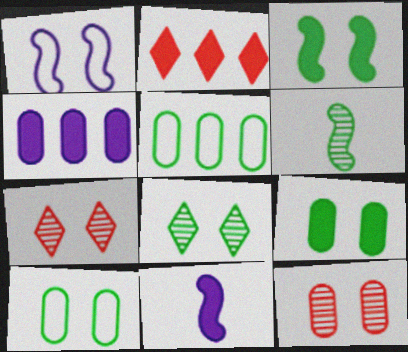[[1, 7, 9], 
[2, 9, 11], 
[3, 8, 10], 
[5, 7, 11]]